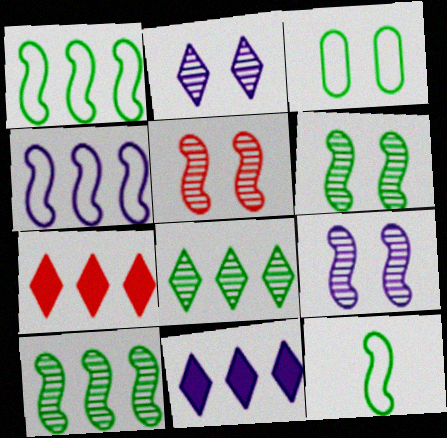[[5, 6, 9]]